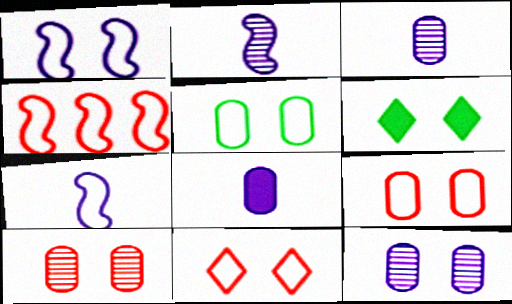[[1, 5, 11], 
[1, 6, 10], 
[3, 4, 6]]